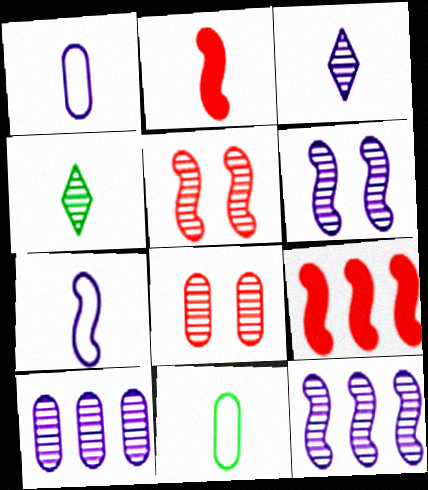[[1, 2, 4], 
[2, 3, 11], 
[3, 6, 10], 
[4, 5, 10], 
[4, 8, 12]]